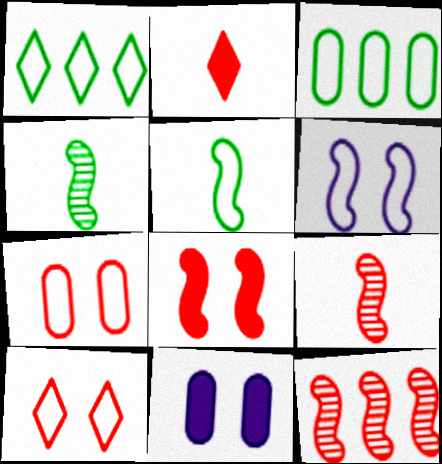[[1, 9, 11], 
[2, 7, 12]]